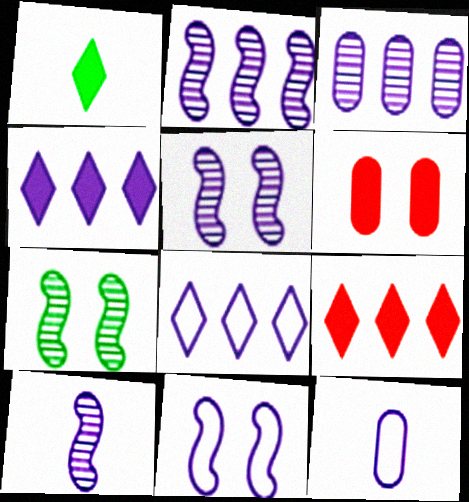[[2, 5, 10], 
[4, 5, 12], 
[7, 9, 12], 
[8, 11, 12]]